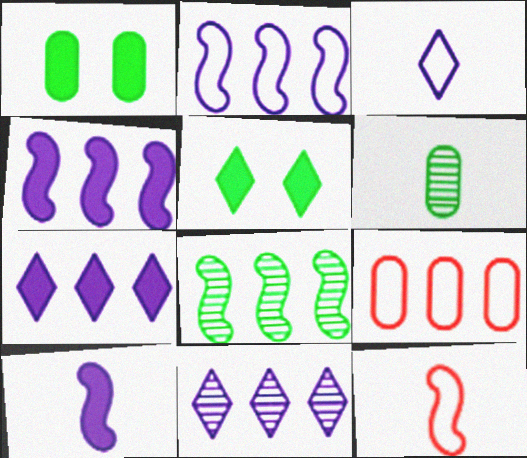[[1, 11, 12], 
[7, 8, 9]]